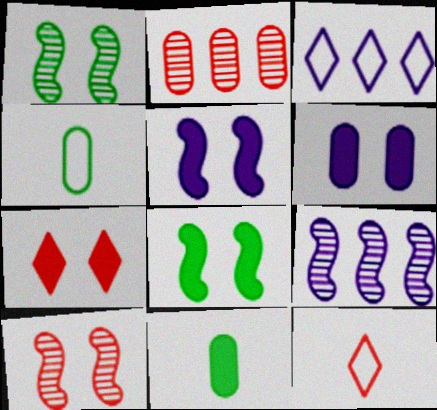[[2, 4, 6], 
[3, 10, 11], 
[4, 7, 9], 
[6, 7, 8]]